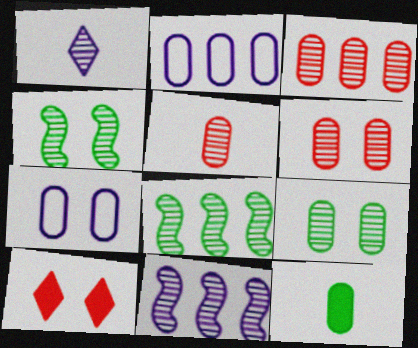[[1, 3, 4], 
[1, 6, 8], 
[2, 6, 12], 
[3, 5, 6], 
[3, 7, 12], 
[4, 7, 10]]